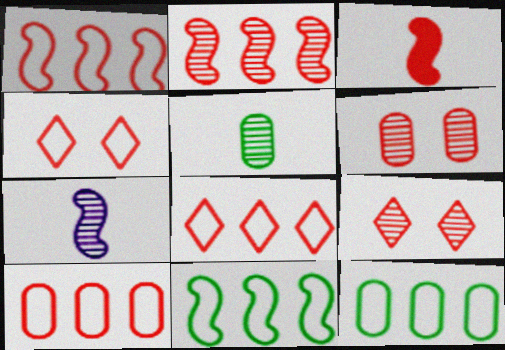[[1, 8, 10], 
[3, 6, 8], 
[3, 9, 10]]